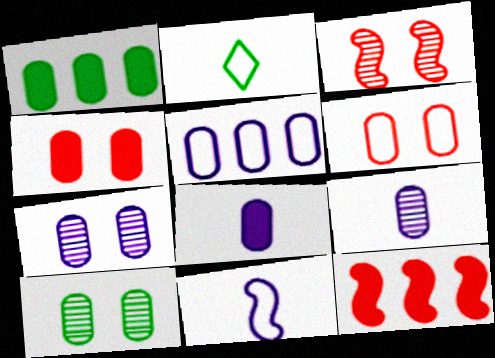[[1, 4, 8], 
[1, 6, 9], 
[2, 7, 12], 
[5, 7, 8]]